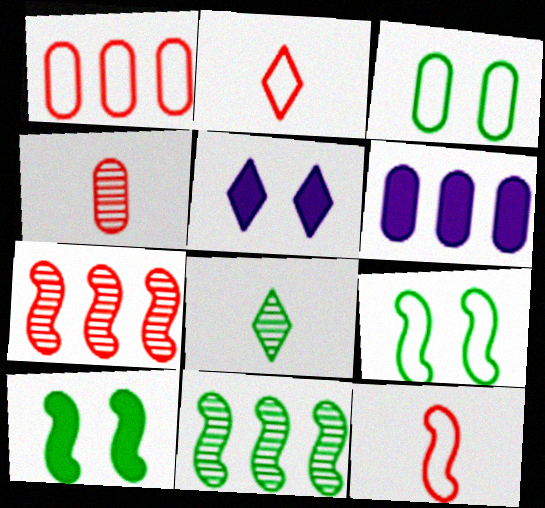[[3, 4, 6]]